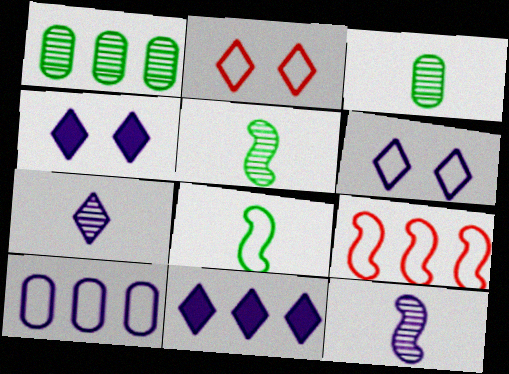[[1, 9, 11], 
[2, 8, 10], 
[3, 4, 9], 
[4, 10, 12], 
[6, 7, 11]]